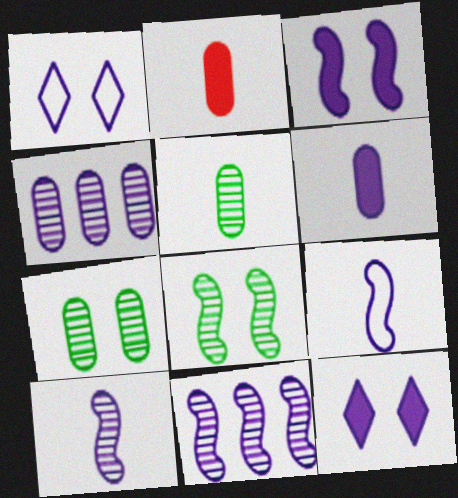[[1, 6, 11], 
[3, 9, 11], 
[4, 9, 12]]